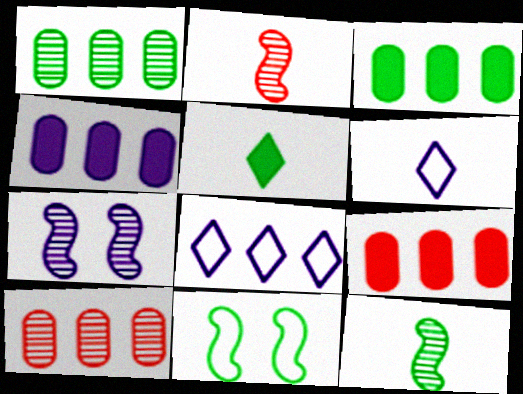[[1, 5, 11], 
[3, 4, 9], 
[4, 6, 7]]